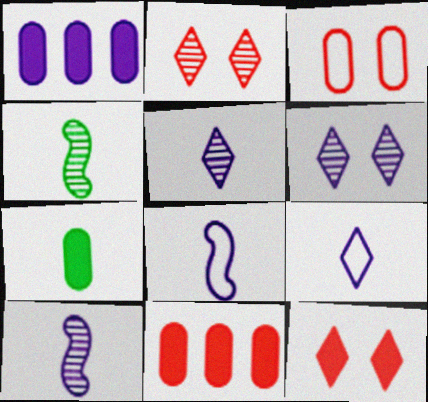[[1, 6, 8]]